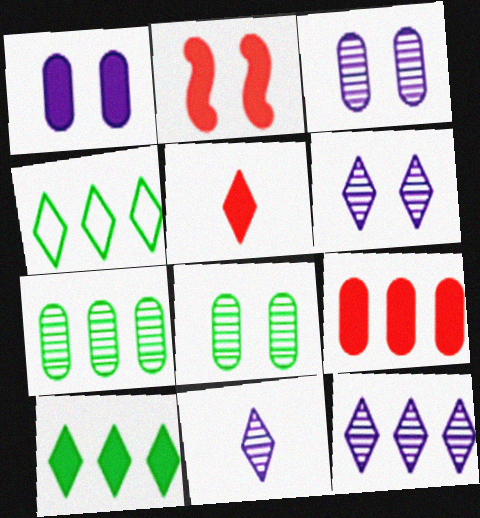[[2, 5, 9], 
[4, 5, 6], 
[6, 11, 12]]